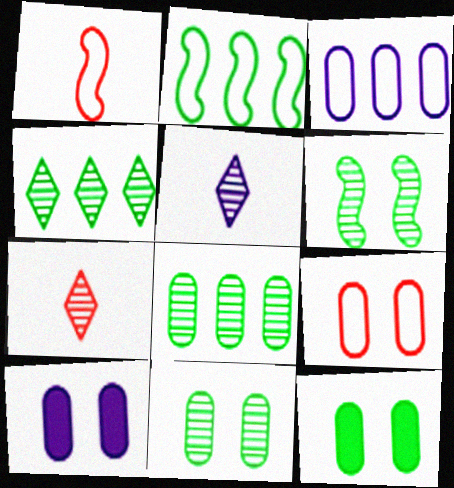[[1, 4, 10], 
[2, 7, 10], 
[9, 10, 11]]